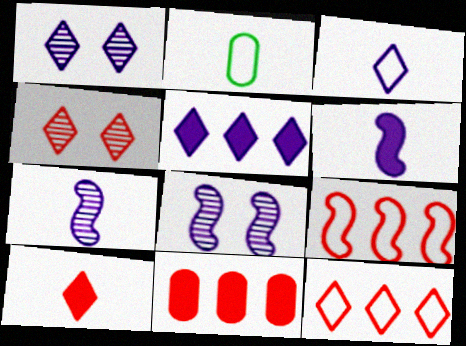[[1, 3, 5], 
[2, 7, 10], 
[4, 10, 12]]